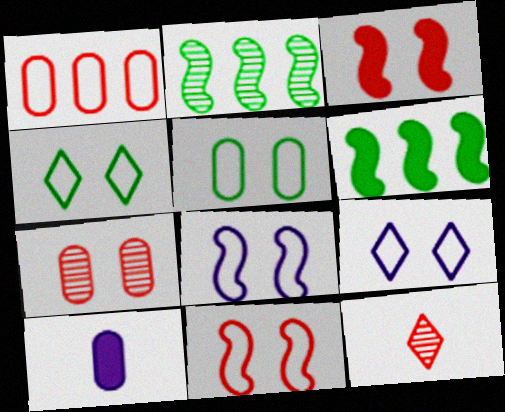[[1, 3, 12], 
[5, 9, 11]]